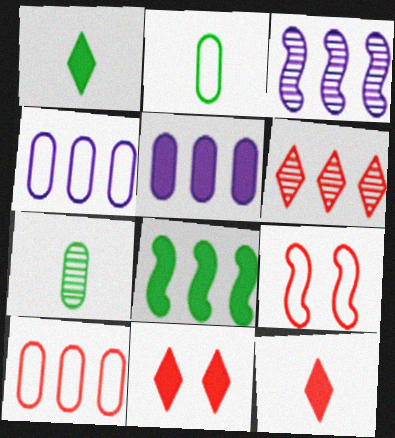[[2, 3, 11], 
[4, 6, 8]]